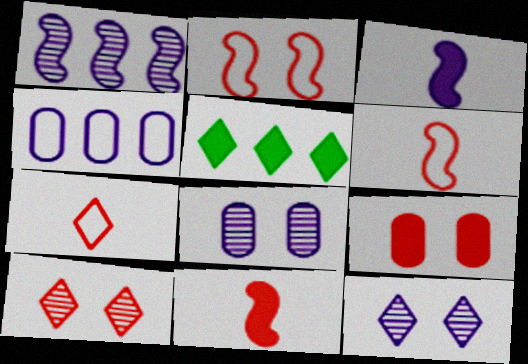[[2, 9, 10], 
[3, 4, 12], 
[3, 5, 9], 
[5, 6, 8], 
[5, 7, 12]]